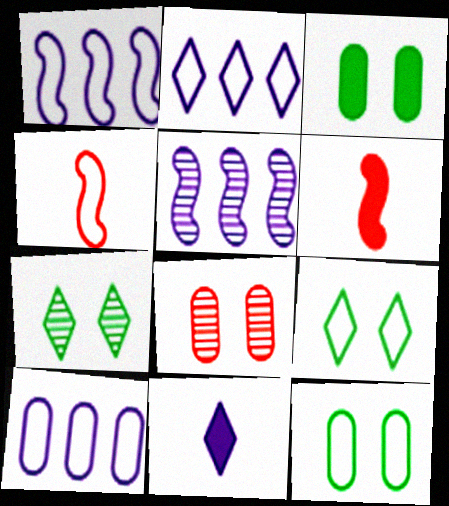[[1, 2, 10], 
[2, 4, 12], 
[4, 9, 10], 
[6, 7, 10]]